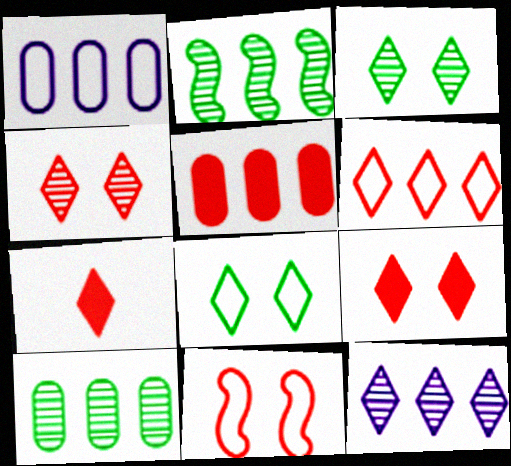[[1, 5, 10], 
[4, 6, 7], 
[7, 8, 12]]